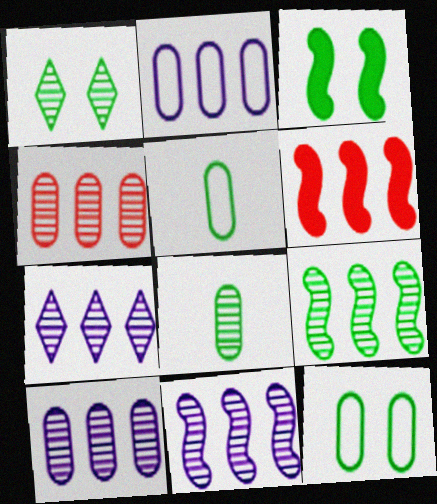[[1, 3, 12], 
[1, 8, 9], 
[4, 7, 9], 
[7, 10, 11]]